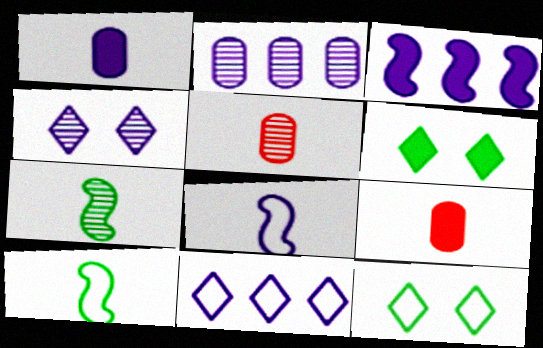[[2, 3, 11], 
[3, 5, 12], 
[3, 6, 9]]